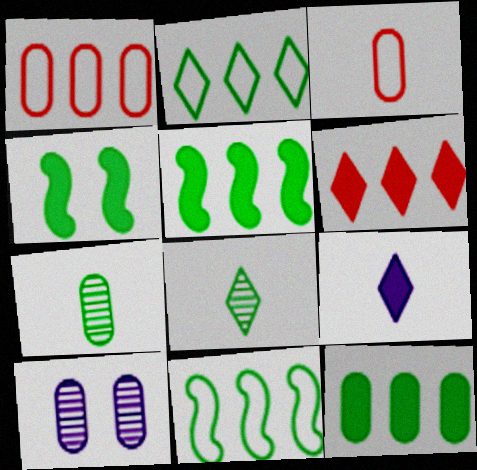[[2, 4, 7], 
[3, 10, 12]]